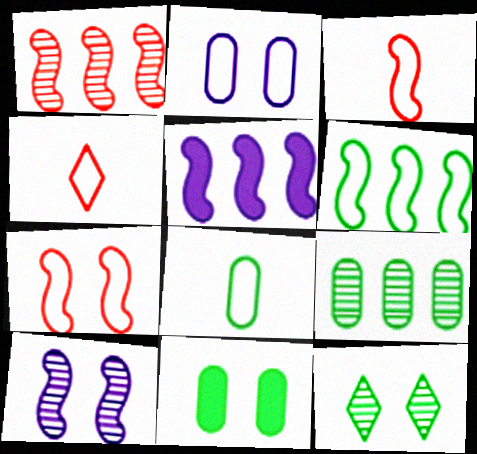[[1, 5, 6], 
[2, 4, 6], 
[8, 9, 11]]